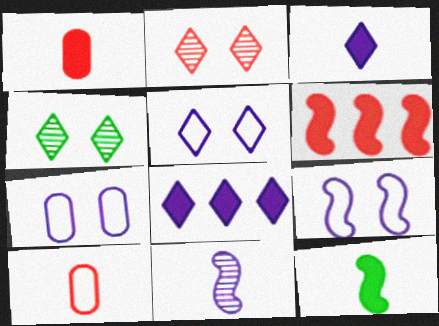[[1, 3, 12], 
[2, 6, 10], 
[5, 7, 9], 
[7, 8, 11]]